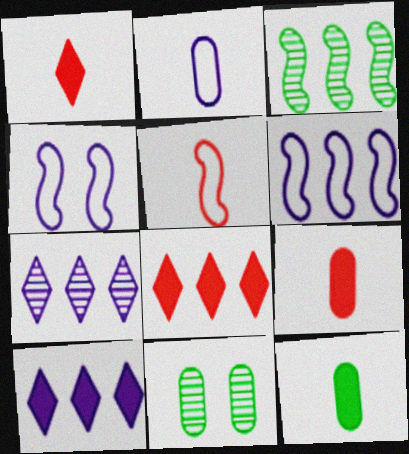[[1, 6, 11], 
[5, 10, 11]]